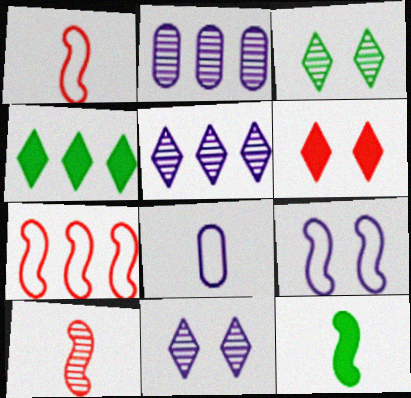[[2, 3, 10], 
[2, 4, 7]]